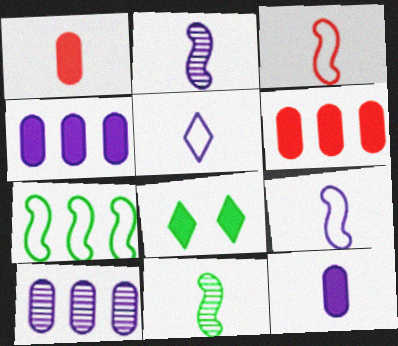[[1, 5, 11], 
[2, 5, 12], 
[3, 8, 10]]